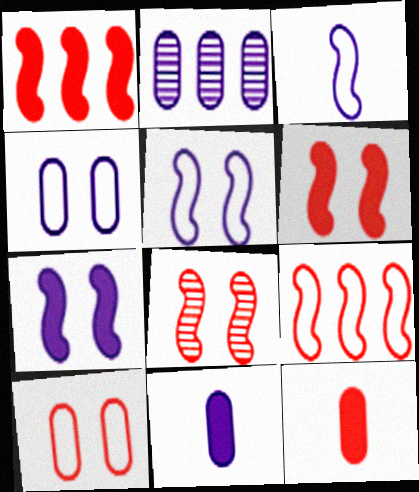[[2, 4, 11]]